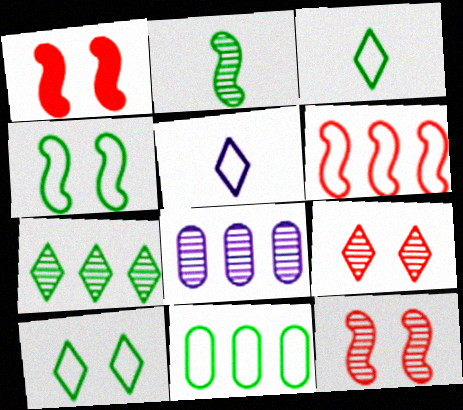[[1, 3, 8], 
[2, 8, 9], 
[3, 4, 11]]